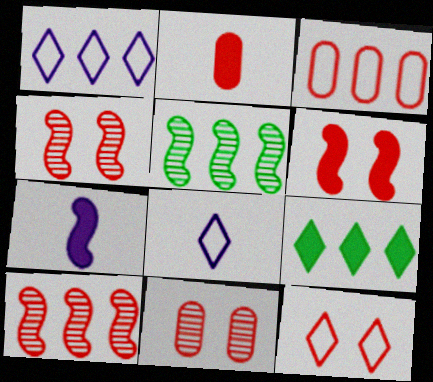[[2, 3, 11], 
[2, 10, 12], 
[6, 11, 12]]